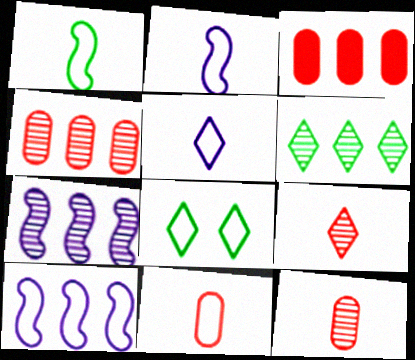[[1, 5, 11], 
[3, 6, 10], 
[4, 6, 7], 
[8, 10, 11]]